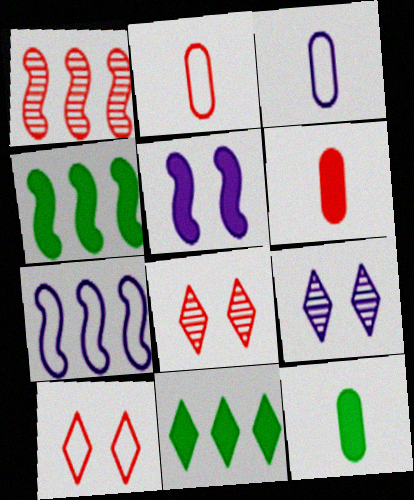[[1, 4, 7], 
[1, 6, 10], 
[2, 4, 9], 
[3, 4, 8], 
[5, 6, 11], 
[7, 8, 12]]